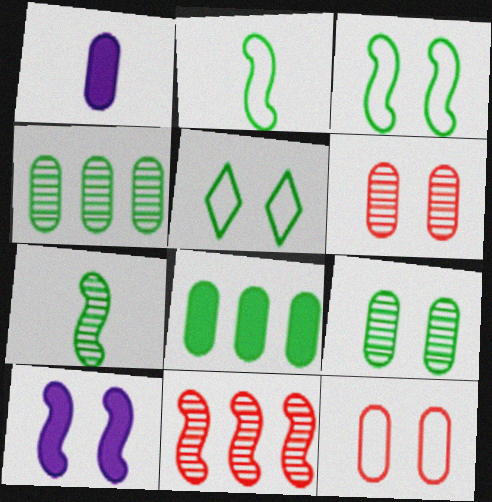[[1, 4, 12], 
[1, 5, 11], 
[2, 10, 11], 
[5, 6, 10], 
[5, 7, 8]]